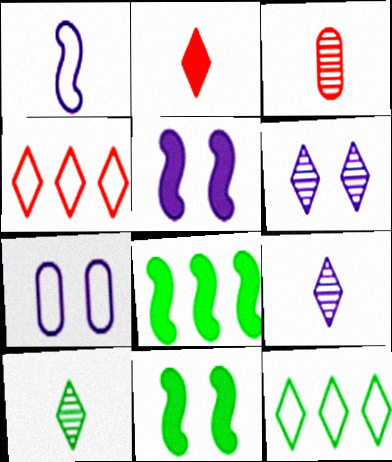[[2, 6, 12], 
[3, 5, 12], 
[5, 6, 7]]